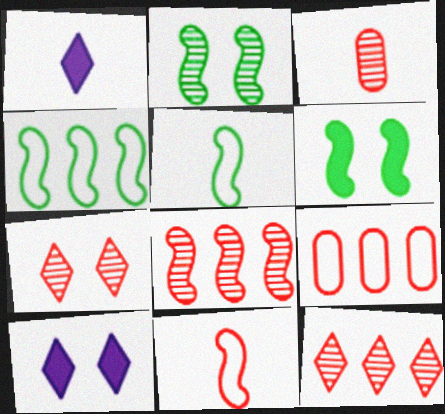[[1, 2, 9], 
[1, 3, 5], 
[3, 4, 10], 
[3, 7, 8]]